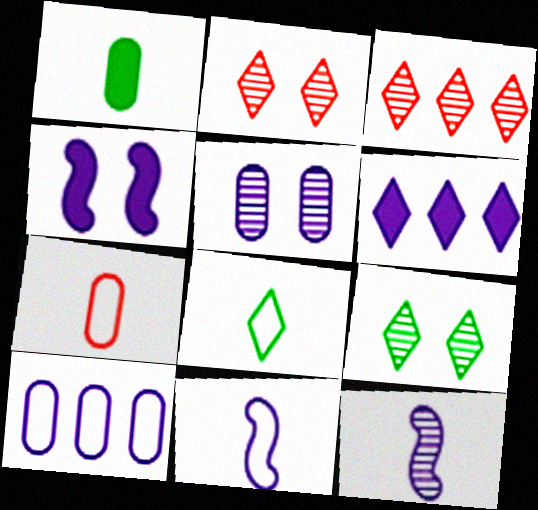[[2, 6, 8], 
[5, 6, 11], 
[7, 8, 11]]